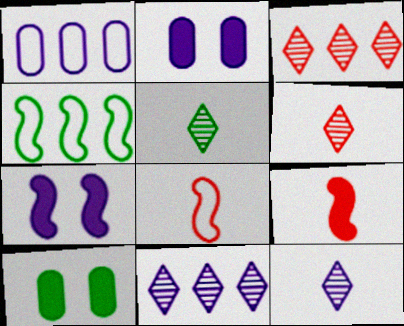[[1, 7, 12], 
[2, 4, 6], 
[4, 5, 10], 
[5, 6, 12], 
[8, 10, 11]]